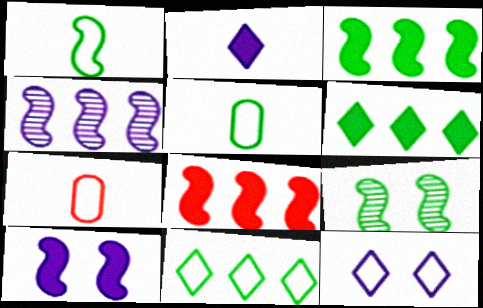[[1, 3, 9], 
[5, 6, 9]]